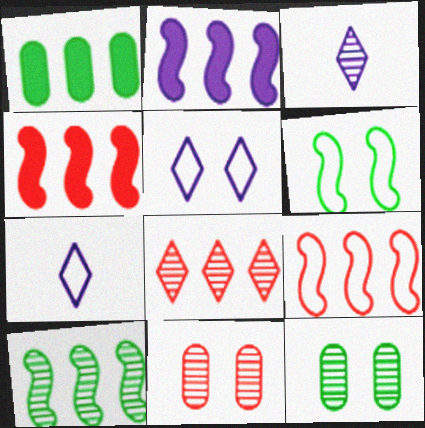[[2, 9, 10], 
[3, 10, 11], 
[4, 7, 12]]